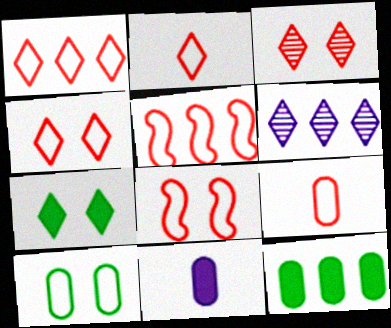[[1, 2, 4], 
[1, 8, 9], 
[2, 6, 7], 
[4, 5, 9], 
[5, 6, 12]]